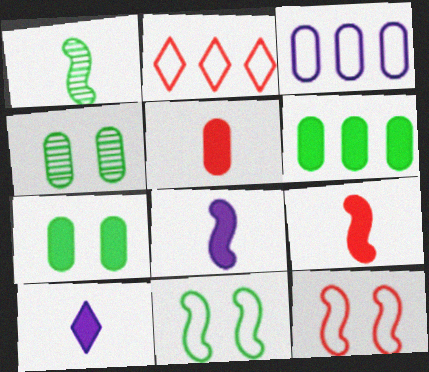[[2, 4, 8], 
[3, 4, 5]]